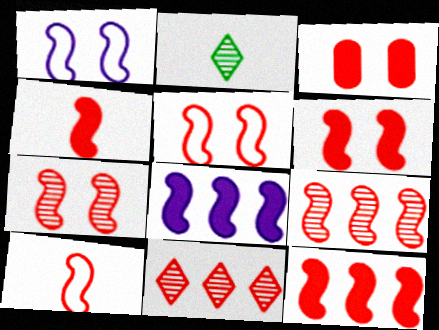[[3, 10, 11], 
[4, 5, 9], 
[4, 6, 12], 
[5, 6, 7], 
[6, 9, 10], 
[7, 10, 12]]